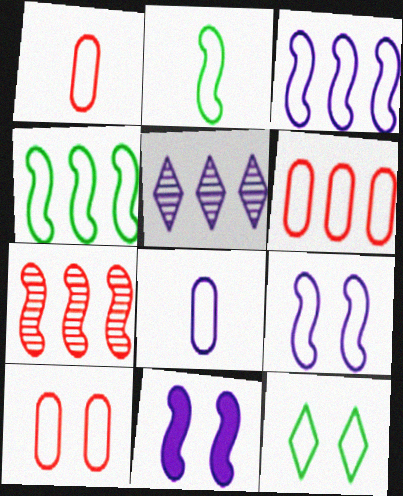[[1, 3, 12], 
[1, 6, 10], 
[2, 7, 11], 
[5, 8, 11], 
[9, 10, 12]]